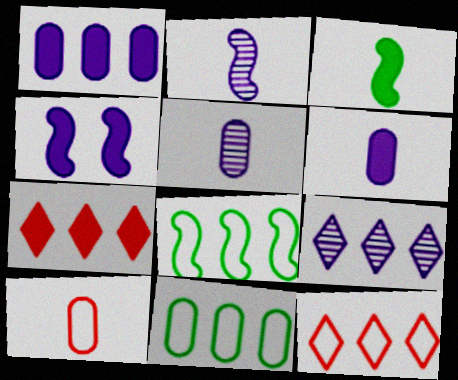[]